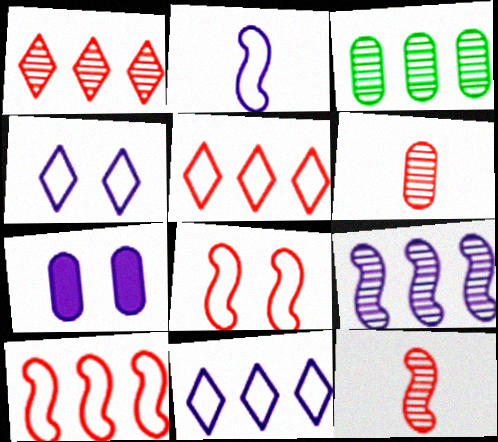[[1, 3, 9]]